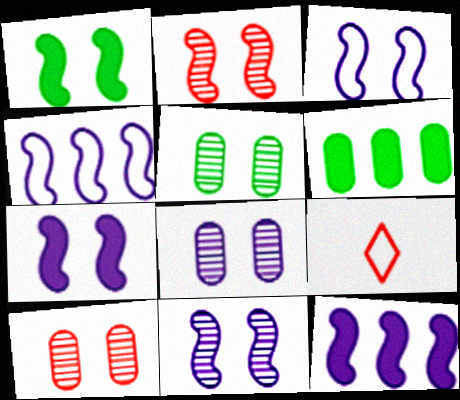[[1, 2, 3], 
[3, 7, 11], 
[5, 8, 10], 
[5, 9, 12], 
[6, 9, 11]]